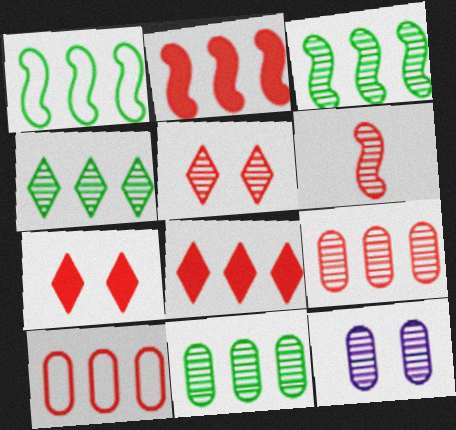[[3, 4, 11], 
[4, 6, 12], 
[5, 6, 9], 
[6, 7, 10]]